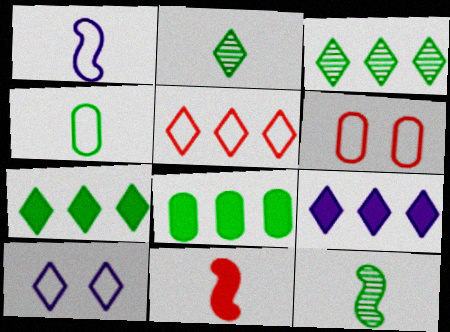[[1, 11, 12], 
[3, 5, 9], 
[6, 9, 12]]